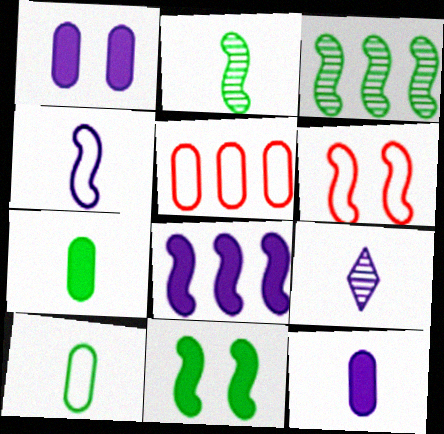[[2, 6, 8], 
[4, 9, 12], 
[5, 9, 11]]